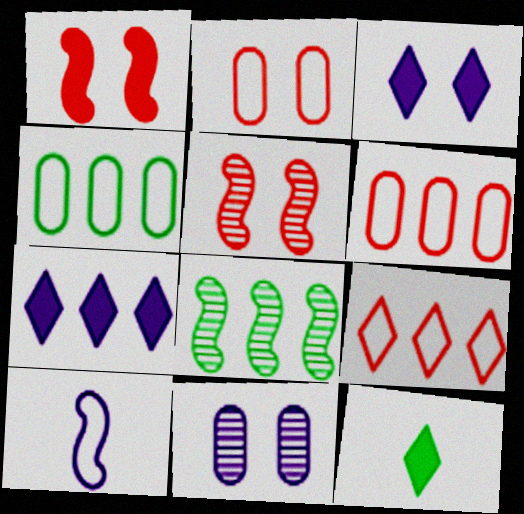[[1, 8, 10], 
[6, 7, 8], 
[7, 10, 11]]